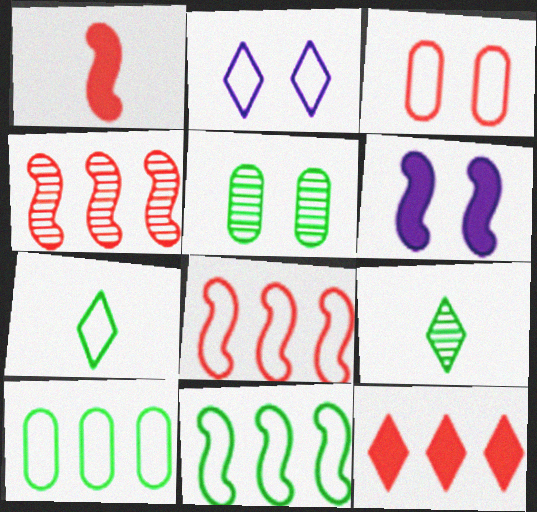[[2, 9, 12]]